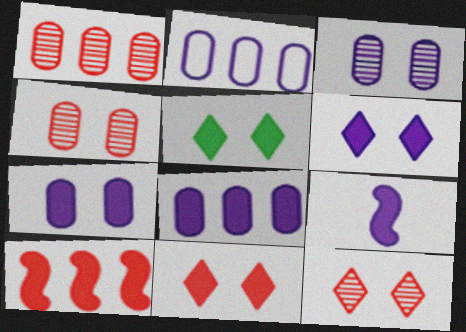[[5, 6, 11], 
[6, 8, 9]]